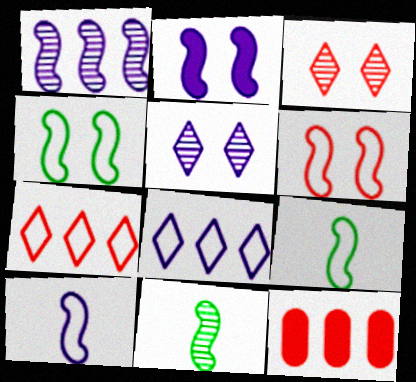[[1, 2, 10], 
[5, 9, 12]]